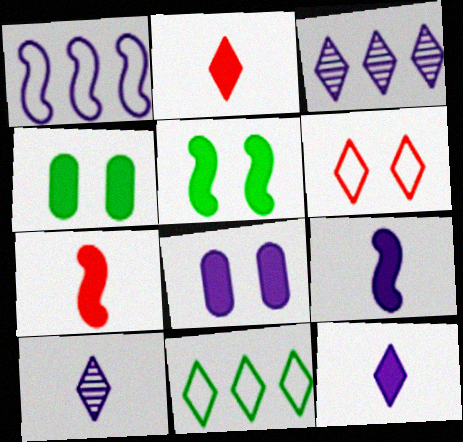[[1, 8, 10]]